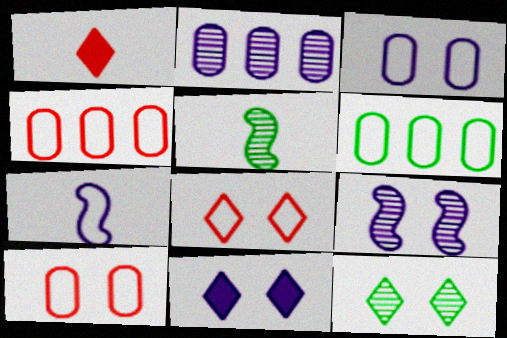[[1, 6, 9], 
[2, 7, 11], 
[3, 9, 11], 
[4, 5, 11], 
[6, 7, 8], 
[8, 11, 12]]